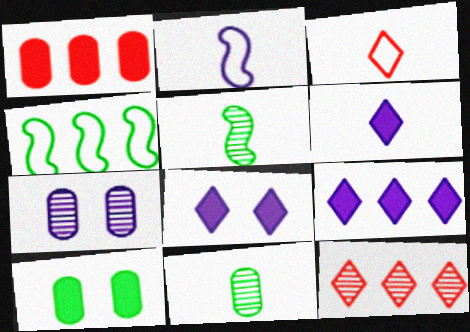[[2, 7, 9], 
[2, 10, 12], 
[5, 7, 12], 
[6, 8, 9]]